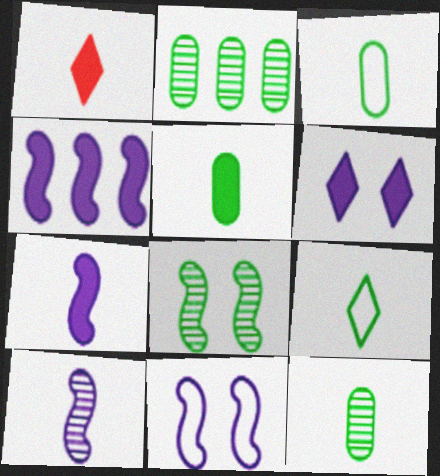[[1, 2, 11], 
[1, 3, 10], 
[1, 5, 7], 
[3, 5, 12], 
[4, 10, 11]]